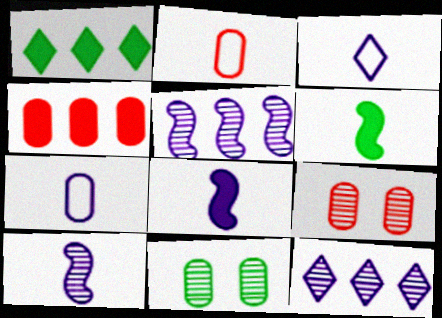[[2, 4, 9], 
[4, 7, 11]]